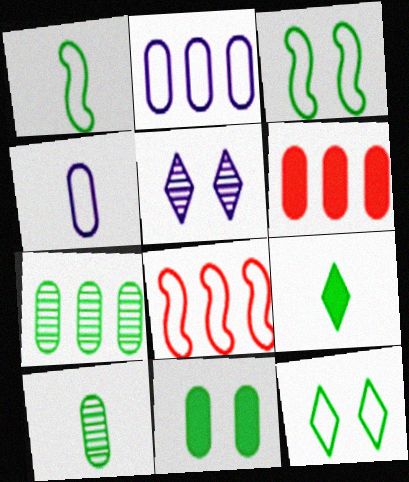[[1, 5, 6], 
[1, 9, 10], 
[2, 6, 7], 
[3, 7, 9], 
[4, 8, 12]]